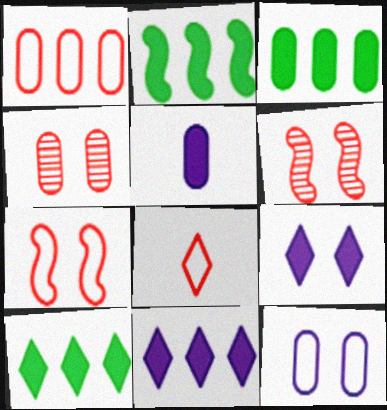[[1, 7, 8], 
[2, 3, 10]]